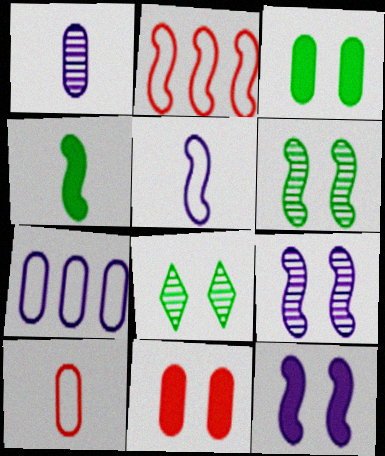[[2, 4, 9]]